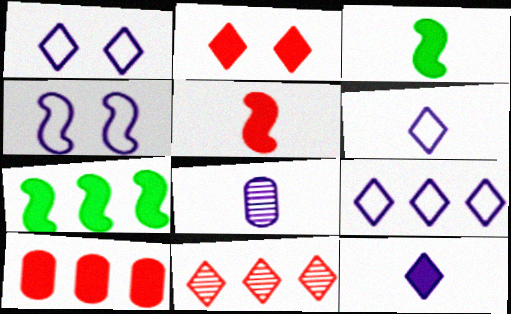[[1, 6, 9], 
[2, 5, 10]]